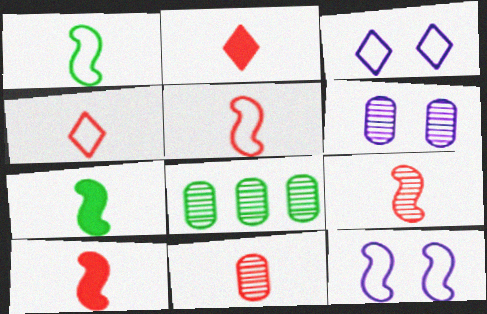[[2, 5, 11], 
[2, 8, 12], 
[3, 8, 10], 
[4, 10, 11], 
[5, 9, 10], 
[6, 8, 11]]